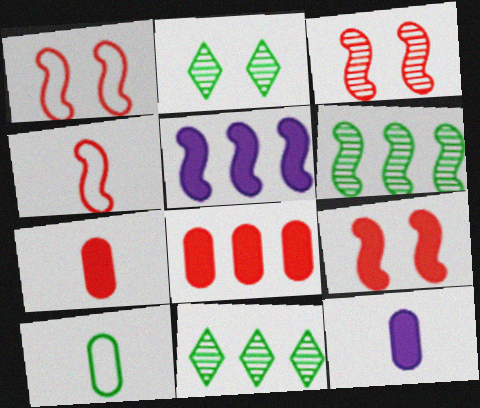[[1, 3, 9], 
[1, 11, 12]]